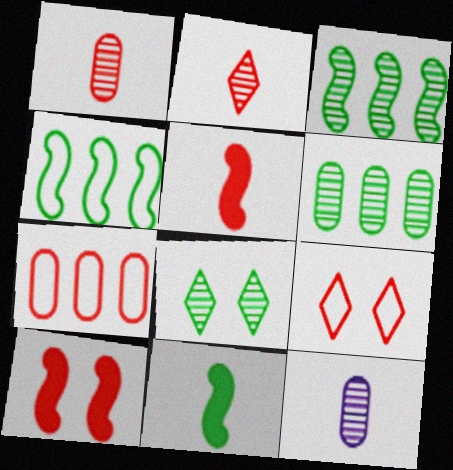[[2, 7, 10]]